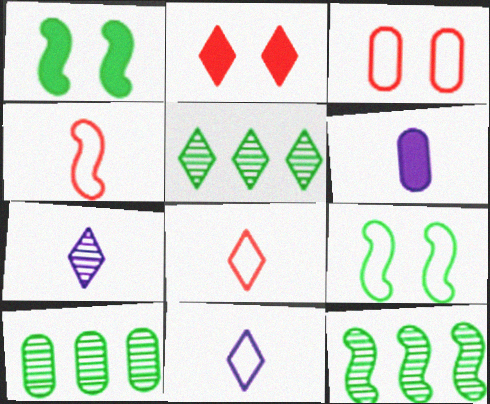[[2, 5, 11], 
[3, 6, 10], 
[5, 10, 12]]